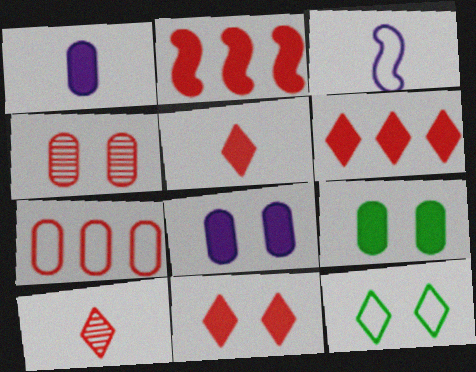[[3, 7, 12], 
[5, 6, 11]]